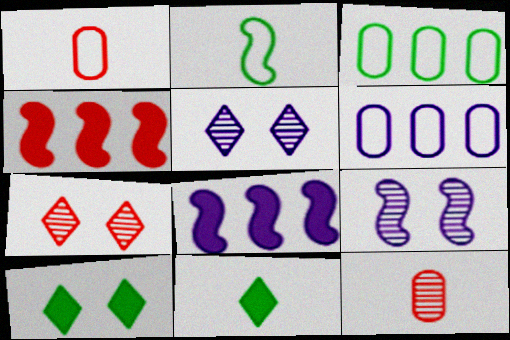[[1, 4, 7], 
[2, 4, 9]]